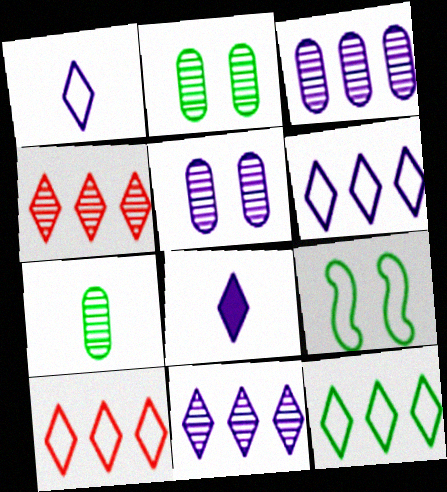[[6, 10, 12]]